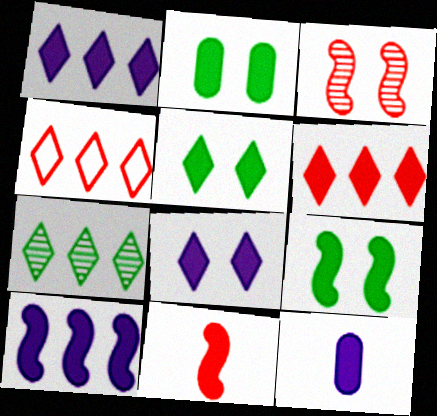[[1, 2, 11], 
[1, 4, 7], 
[2, 5, 9], 
[6, 9, 12], 
[8, 10, 12], 
[9, 10, 11]]